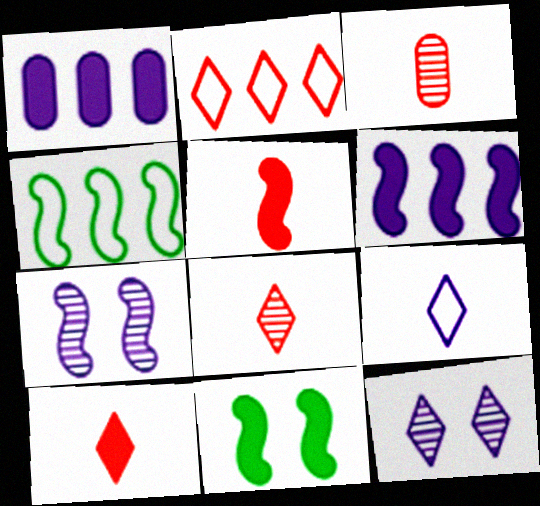[[1, 7, 9], 
[1, 10, 11], 
[4, 5, 7], 
[5, 6, 11]]